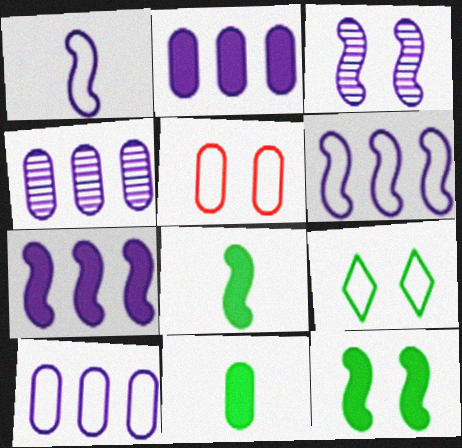[[1, 3, 7], 
[2, 4, 10], 
[4, 5, 11]]